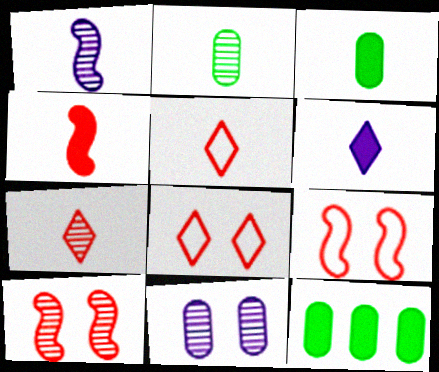[[1, 2, 7], 
[1, 3, 5], 
[1, 8, 12], 
[3, 4, 6]]